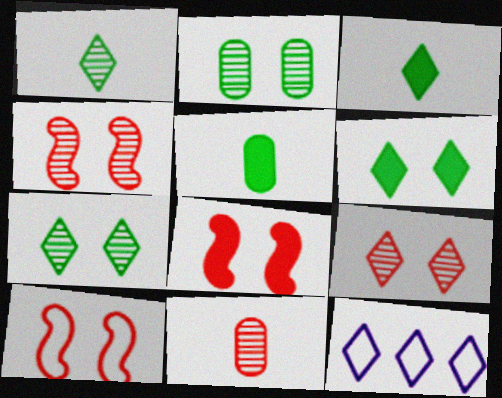[[3, 9, 12], 
[4, 5, 12], 
[4, 8, 10]]